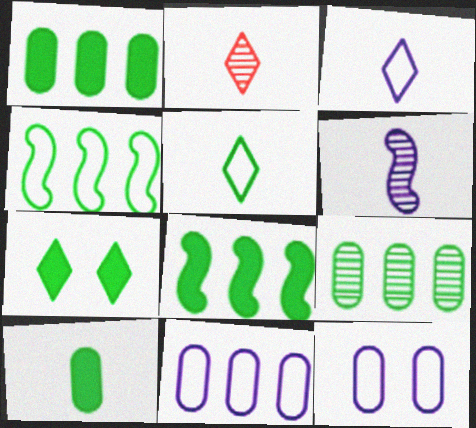[[2, 8, 12], 
[7, 8, 10]]